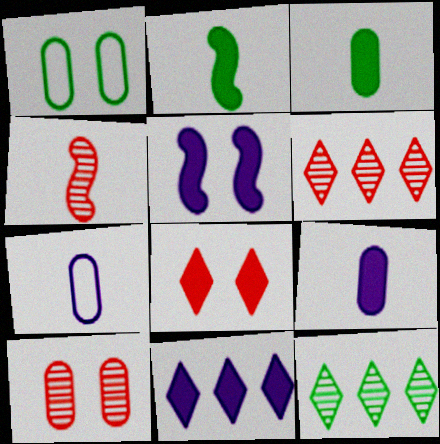[[1, 2, 12], 
[1, 4, 11], 
[4, 6, 10], 
[5, 9, 11]]